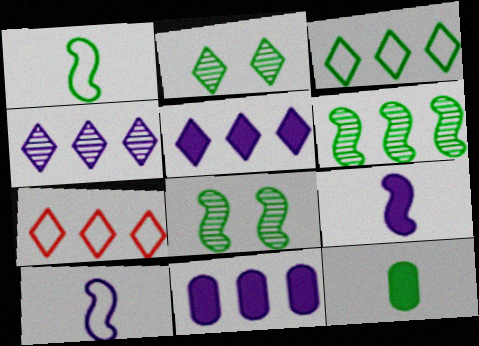[[3, 8, 12], 
[6, 7, 11]]